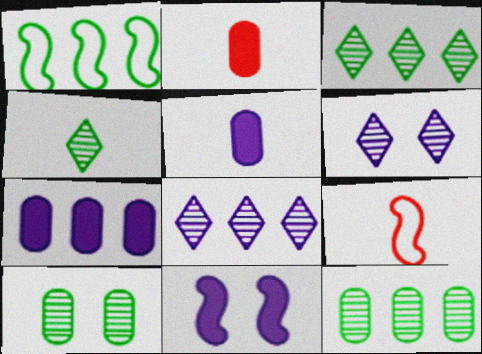[[1, 2, 6], 
[4, 5, 9]]